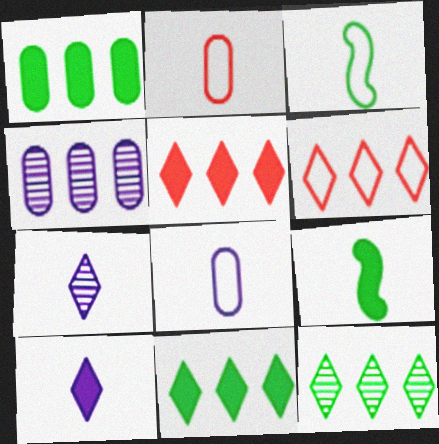[[2, 7, 9]]